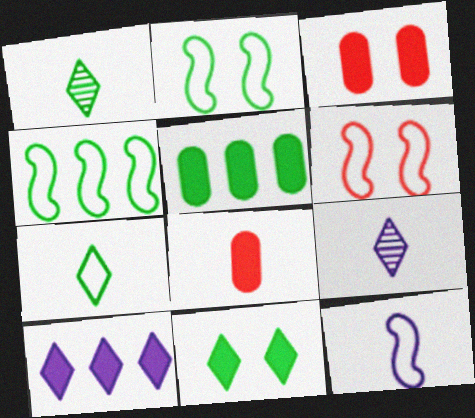[[1, 2, 5], 
[1, 8, 12], 
[3, 4, 9], 
[4, 6, 12], 
[5, 6, 9]]